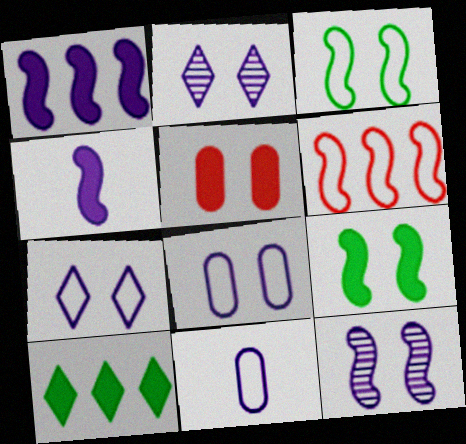[[1, 2, 11], 
[2, 3, 5], 
[4, 5, 10]]